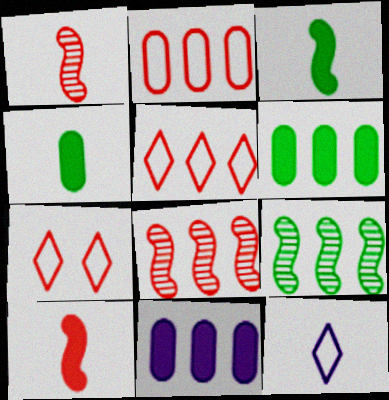[[1, 4, 12], 
[5, 9, 11]]